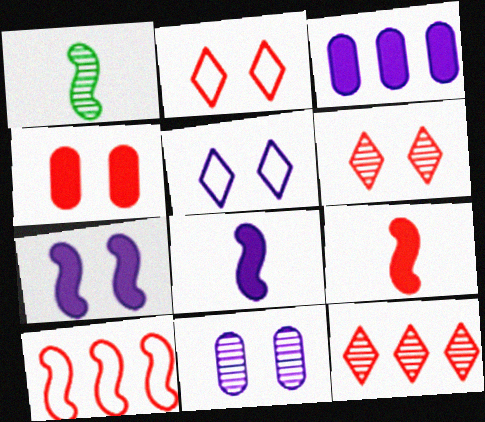[[1, 2, 3], 
[1, 7, 10], 
[1, 11, 12], 
[5, 7, 11]]